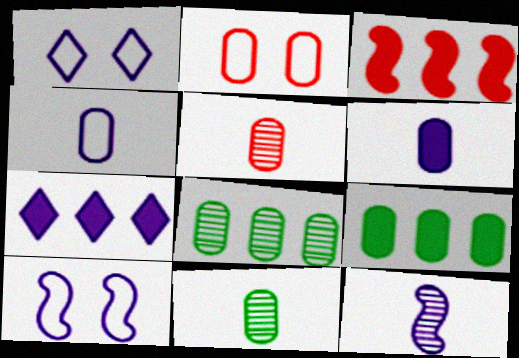[[1, 3, 11], 
[2, 6, 8], 
[3, 7, 9]]